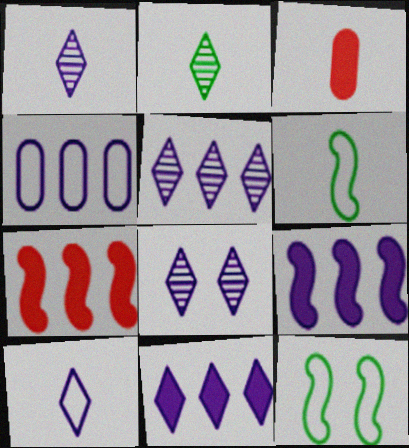[[1, 3, 6], 
[1, 5, 8], 
[3, 5, 12], 
[4, 5, 9], 
[8, 10, 11]]